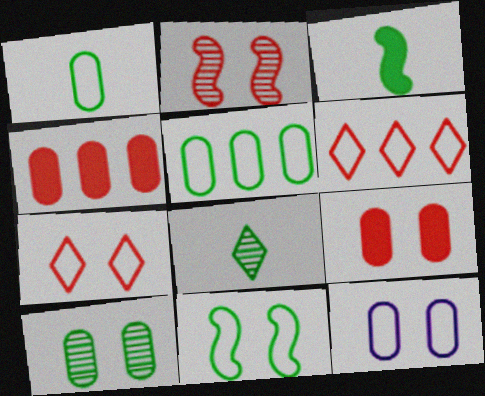[[1, 3, 8], 
[2, 7, 9], 
[7, 11, 12], 
[9, 10, 12]]